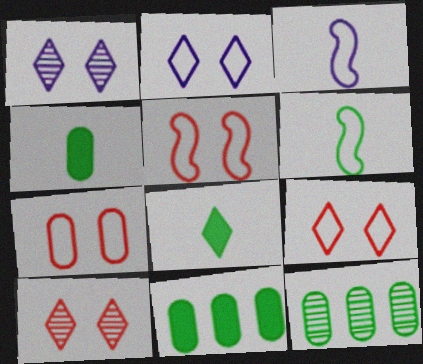[[3, 10, 11], 
[5, 7, 9]]